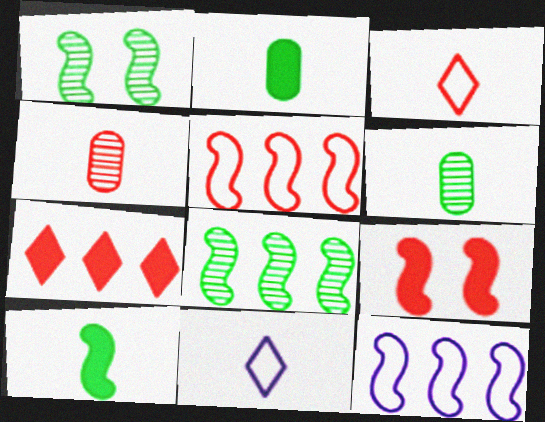[[4, 10, 11]]